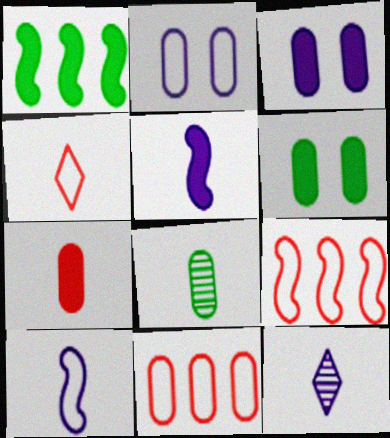[[3, 8, 11], 
[4, 5, 8], 
[6, 9, 12]]